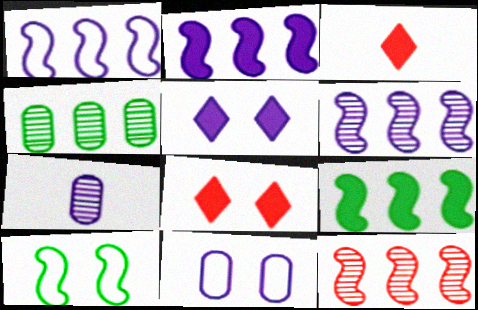[[1, 2, 6], 
[1, 5, 7], 
[1, 9, 12]]